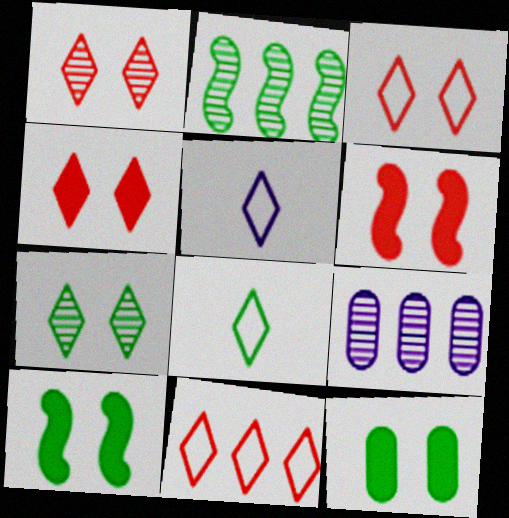[[1, 3, 4], 
[2, 8, 12], 
[6, 8, 9]]